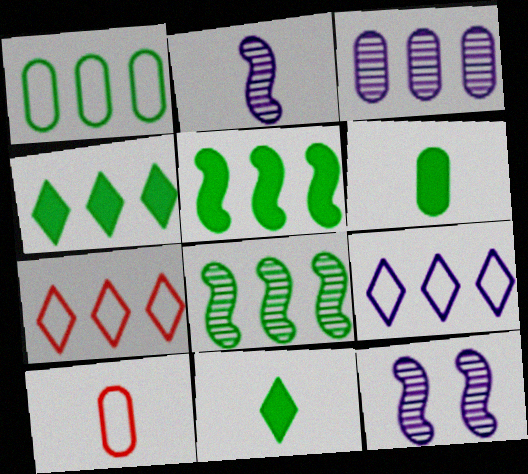[[1, 4, 8], 
[2, 10, 11], 
[3, 5, 7], 
[4, 10, 12], 
[6, 7, 12]]